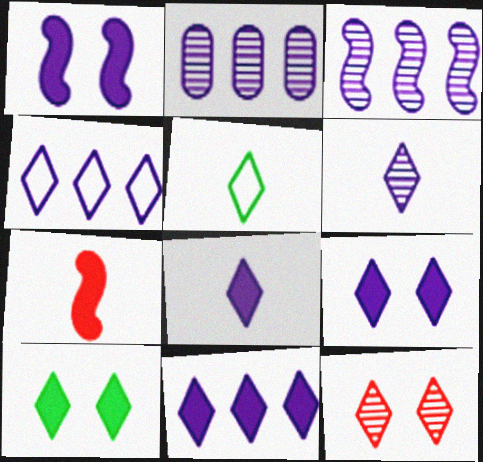[[4, 6, 9], 
[5, 11, 12], 
[8, 9, 11]]